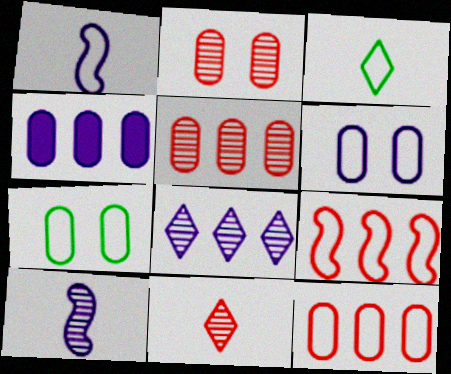[[3, 6, 9]]